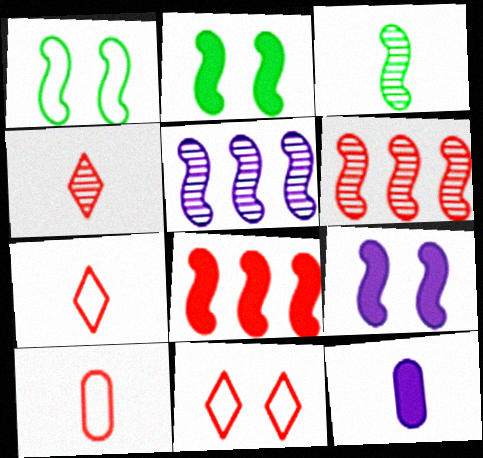[[3, 7, 12]]